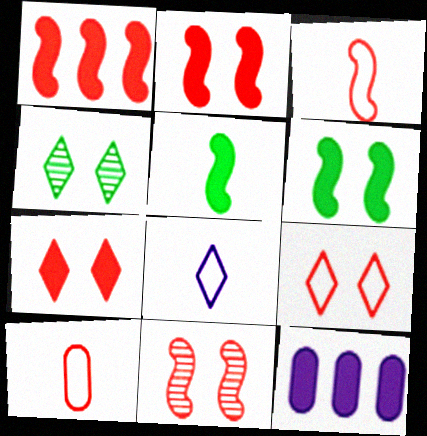[[1, 3, 11], 
[3, 4, 12], 
[5, 7, 12]]